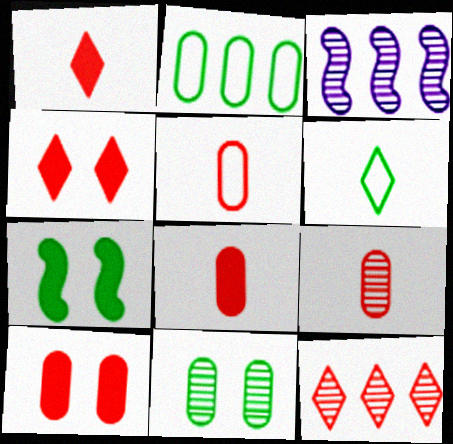[[3, 6, 10], 
[5, 8, 9]]